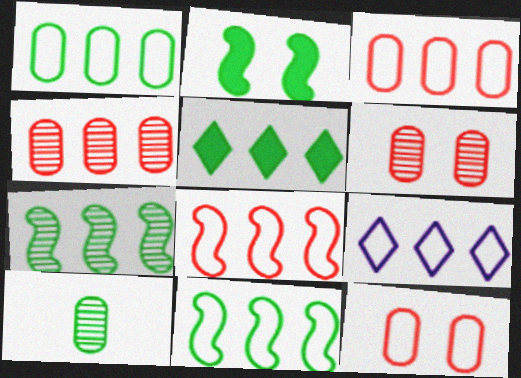[[1, 5, 7], 
[1, 8, 9], 
[3, 9, 11]]